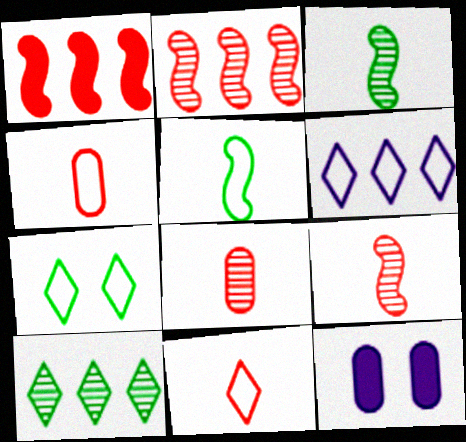[[6, 7, 11]]